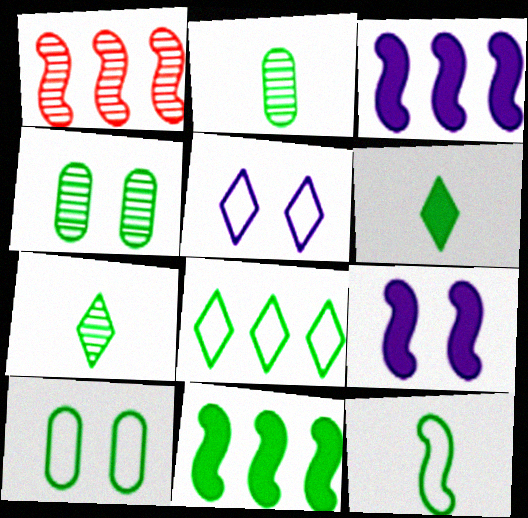[[1, 9, 12], 
[2, 6, 12], 
[7, 10, 11], 
[8, 10, 12]]